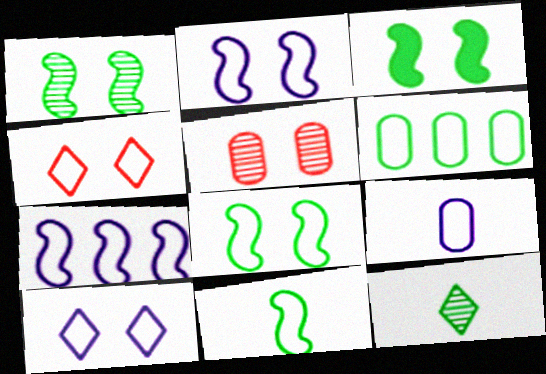[[1, 3, 8], 
[3, 5, 10], 
[3, 6, 12], 
[7, 9, 10]]